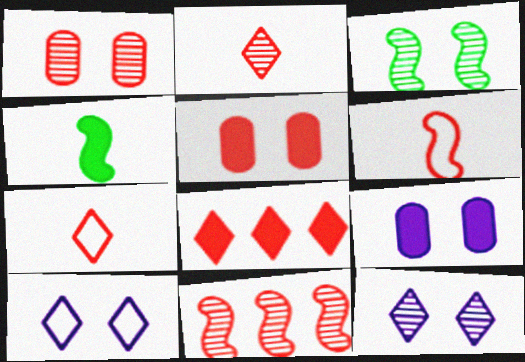[[1, 2, 11], 
[1, 3, 12], 
[1, 6, 8], 
[3, 5, 10], 
[4, 8, 9], 
[5, 7, 11]]